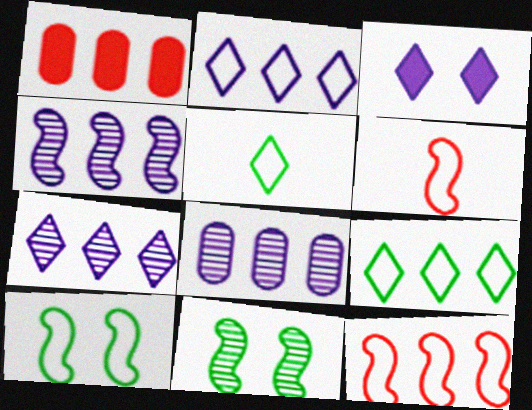[[1, 4, 9], 
[4, 7, 8]]